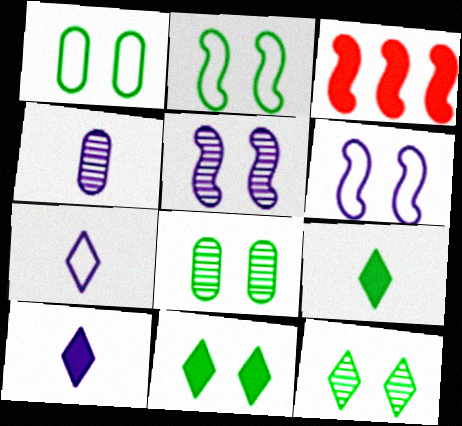[[2, 8, 11], 
[3, 7, 8]]